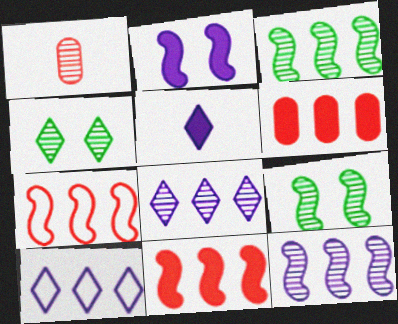[[1, 4, 12], 
[1, 8, 9], 
[3, 6, 10]]